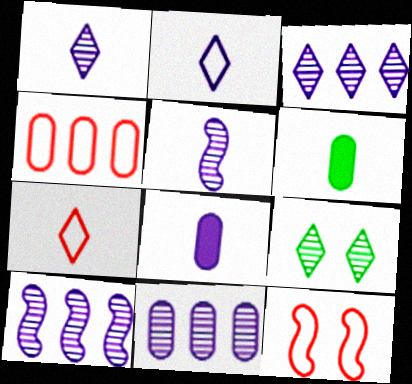[[2, 5, 8], 
[3, 6, 12], 
[3, 10, 11], 
[4, 7, 12], 
[5, 6, 7]]